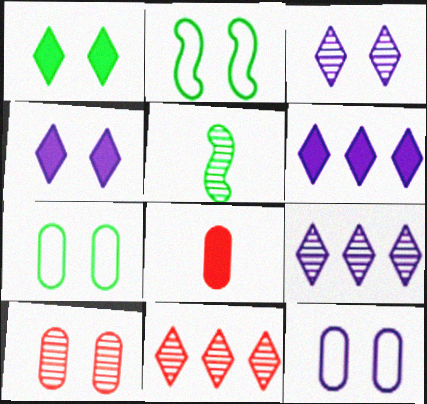[[2, 4, 10], 
[2, 8, 9], 
[5, 9, 10]]